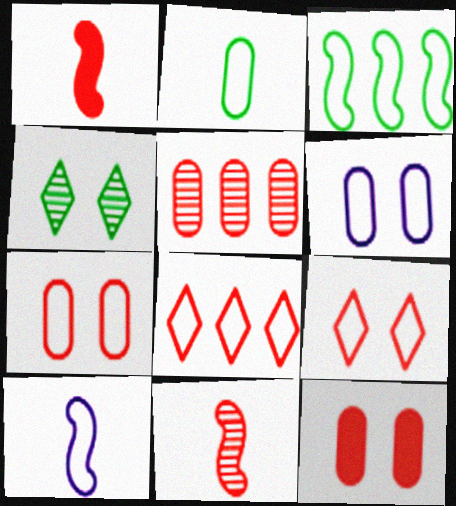[[1, 5, 9], 
[8, 11, 12]]